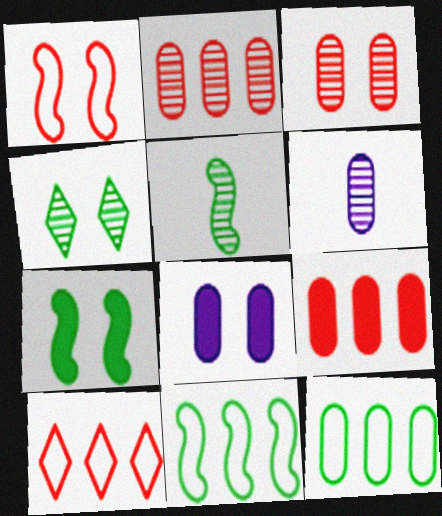[[1, 4, 8], 
[5, 7, 11], 
[5, 8, 10], 
[6, 7, 10]]